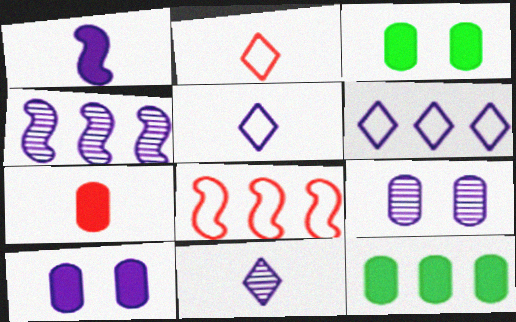[[1, 6, 9], 
[2, 3, 4], 
[3, 8, 11], 
[4, 5, 10], 
[4, 9, 11], 
[7, 10, 12]]